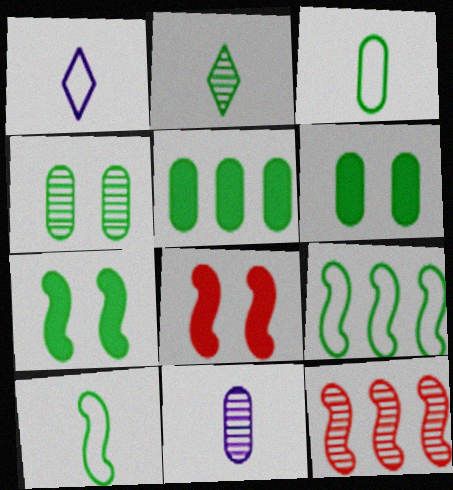[[1, 6, 12], 
[2, 6, 9], 
[3, 4, 5]]